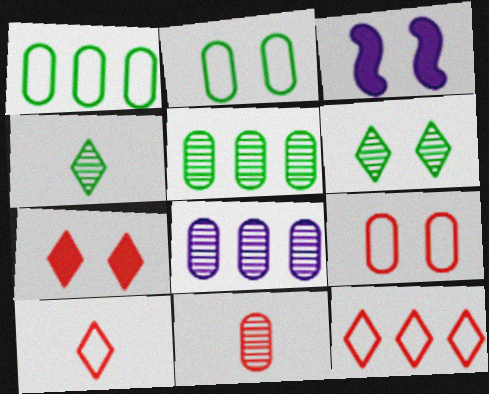[[3, 5, 10], 
[3, 6, 9]]